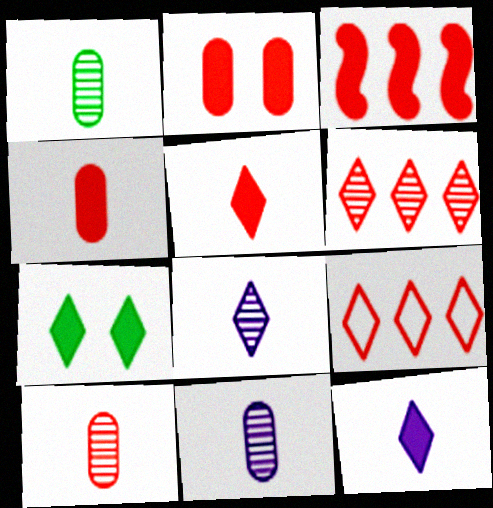[[1, 10, 11], 
[2, 3, 5], 
[7, 8, 9]]